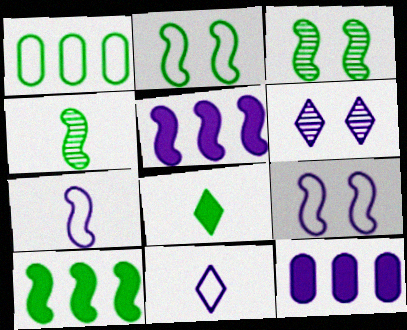[[1, 3, 8], 
[2, 4, 10], 
[6, 7, 12]]